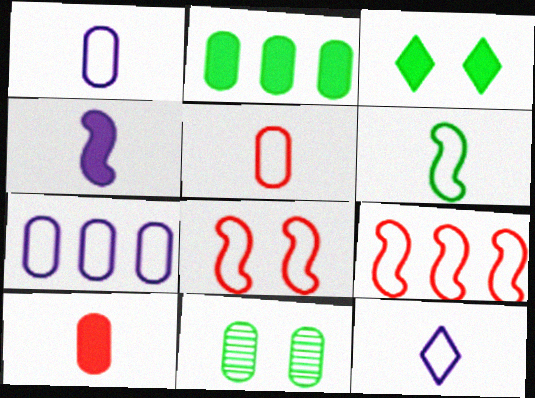[[5, 6, 12], 
[7, 10, 11]]